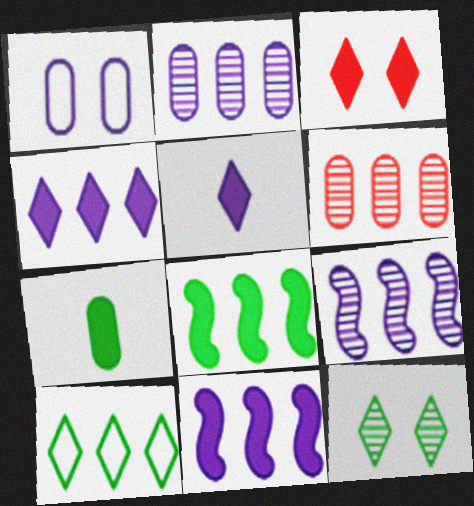[[1, 5, 9], 
[1, 6, 7], 
[3, 7, 11], 
[6, 10, 11]]